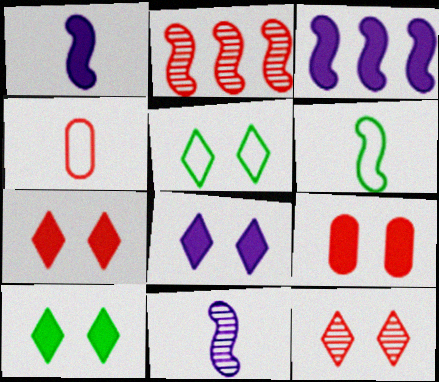[[2, 4, 7], 
[5, 8, 12], 
[7, 8, 10]]